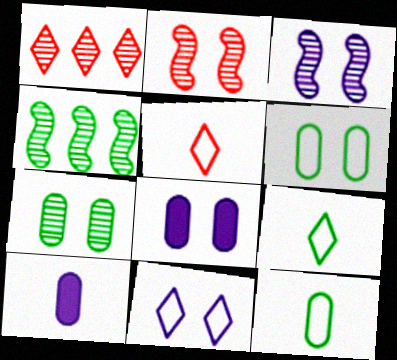[[3, 8, 11], 
[4, 5, 8]]